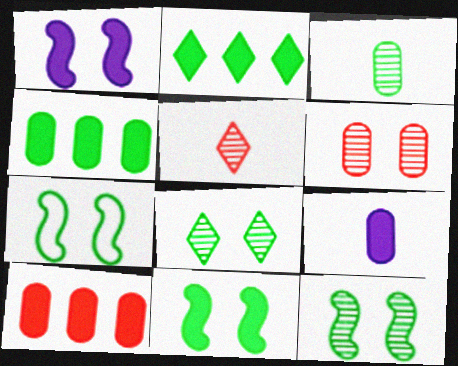[[2, 3, 7], 
[7, 11, 12]]